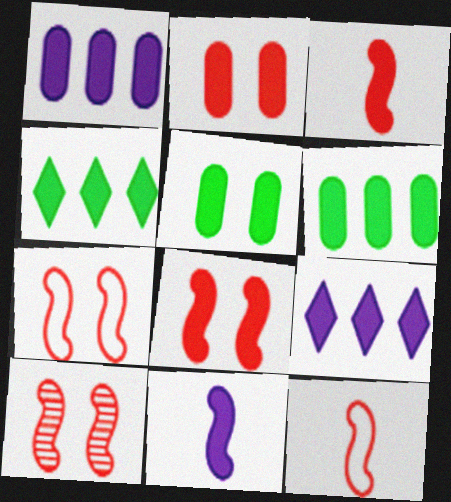[[2, 4, 11], 
[3, 5, 9], 
[7, 8, 10]]